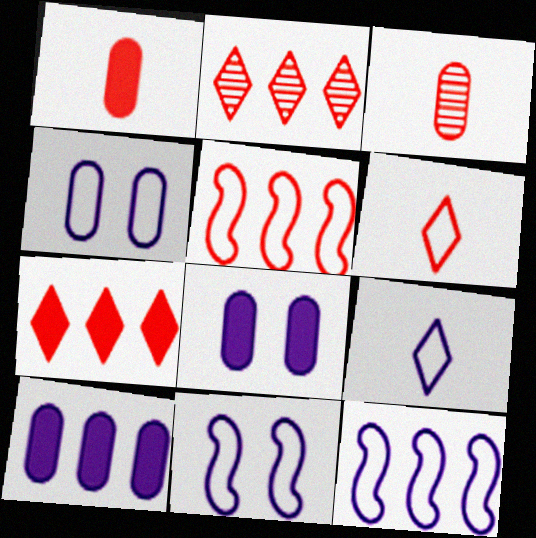[[4, 9, 12]]